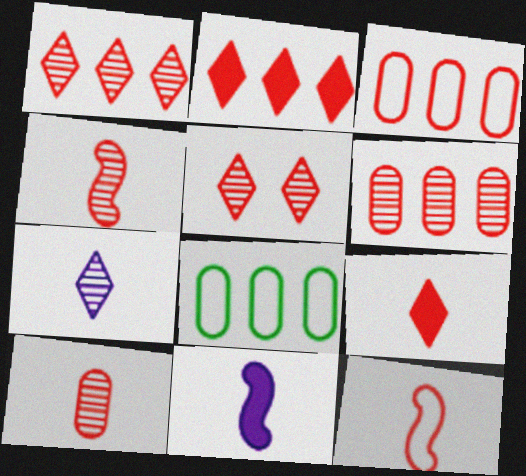[[4, 5, 6], 
[5, 8, 11], 
[9, 10, 12]]